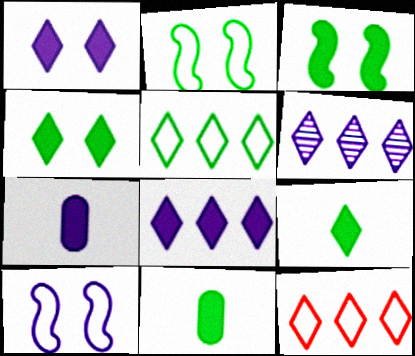[[6, 7, 10]]